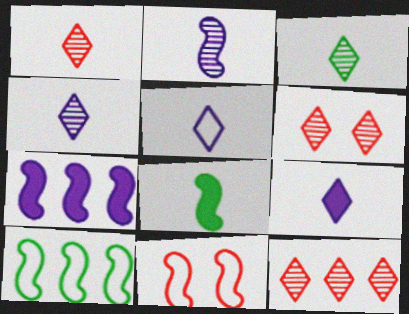[[1, 3, 4], 
[1, 6, 12], 
[4, 5, 9]]